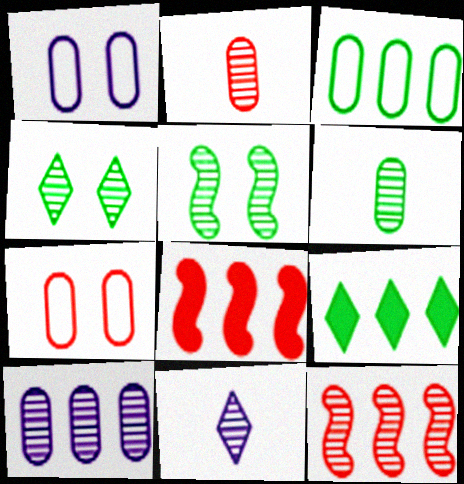[]